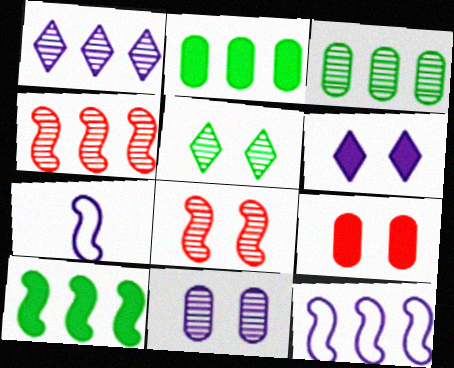[[1, 3, 4], 
[4, 10, 12], 
[5, 8, 11], 
[7, 8, 10]]